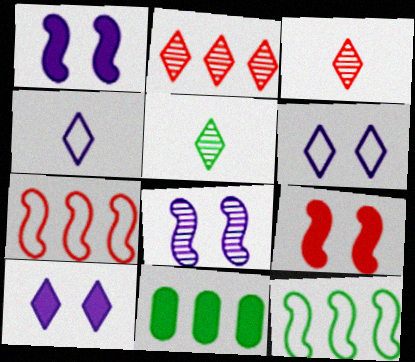[]